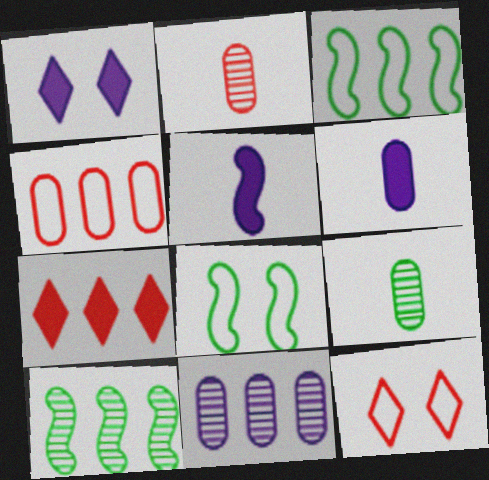[[1, 2, 3], 
[3, 7, 11], 
[6, 10, 12]]